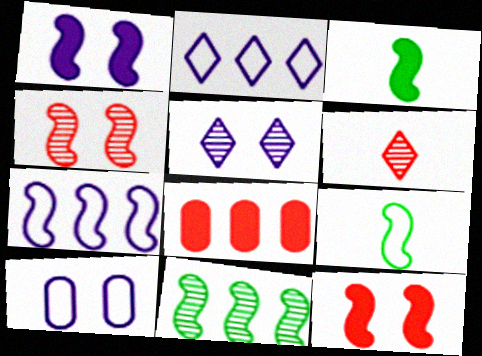[[1, 5, 10], 
[2, 8, 11], 
[3, 4, 7], 
[5, 8, 9]]